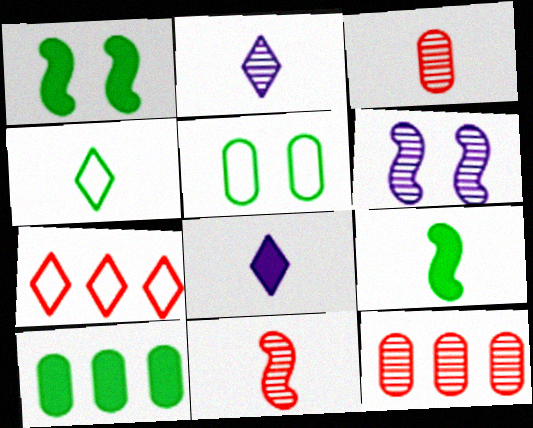[]